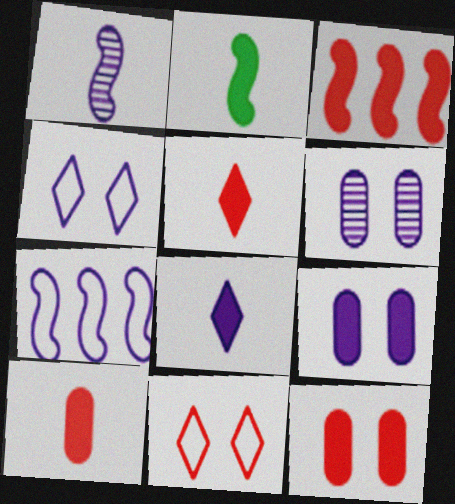[[2, 8, 10], 
[3, 5, 12], 
[6, 7, 8]]